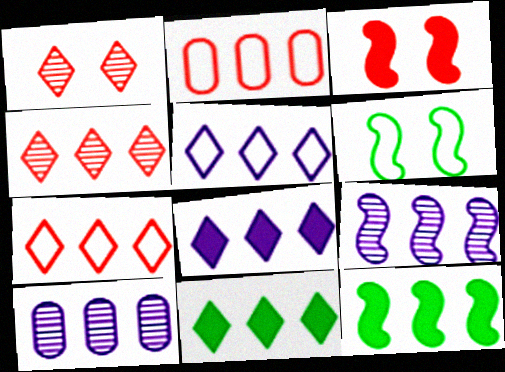[[2, 9, 11], 
[4, 5, 11], 
[7, 10, 12]]